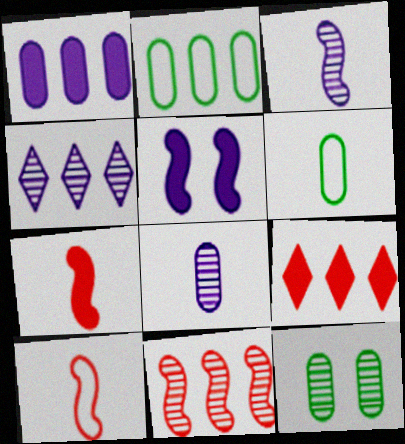[]